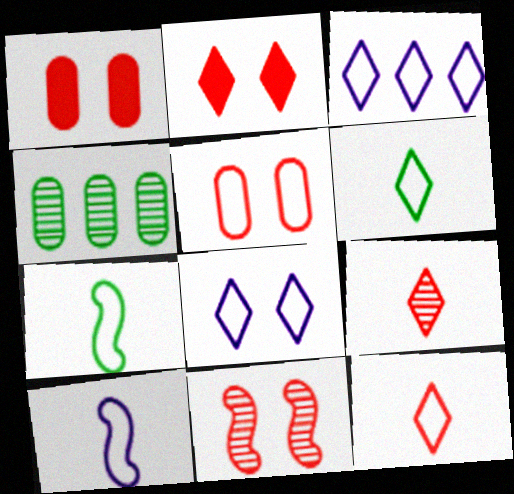[[2, 4, 10], 
[2, 5, 11], 
[3, 5, 7]]